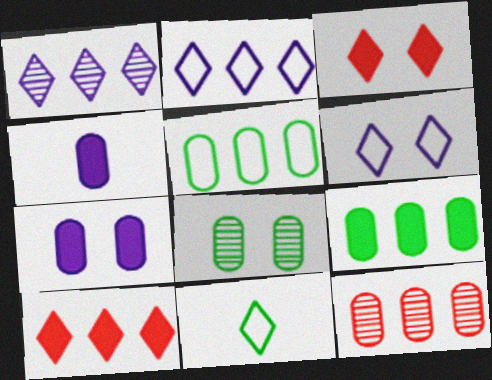[[1, 3, 11]]